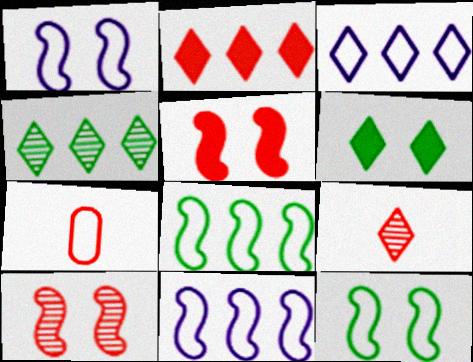[[2, 3, 4], 
[2, 7, 10], 
[3, 6, 9], 
[3, 7, 12]]